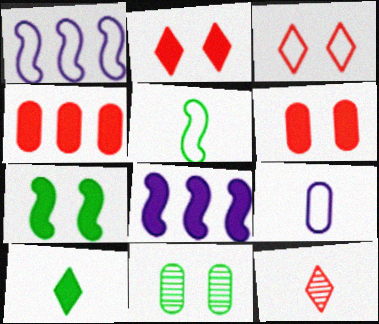[[4, 9, 11], 
[6, 8, 10]]